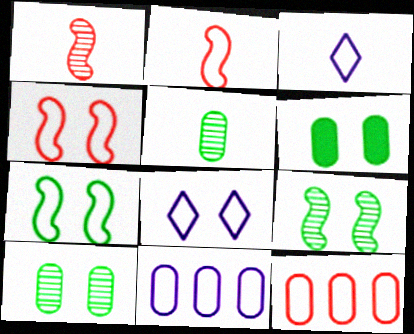[[3, 7, 12]]